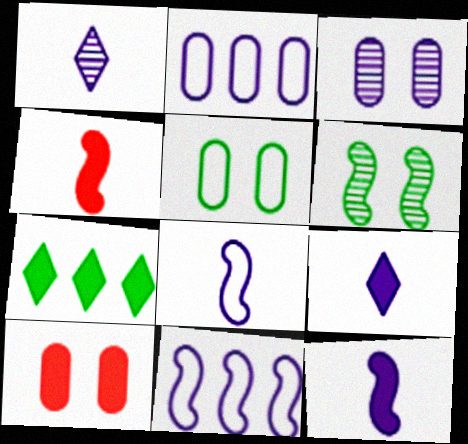[[3, 5, 10], 
[3, 9, 11], 
[4, 6, 11], 
[7, 10, 12]]